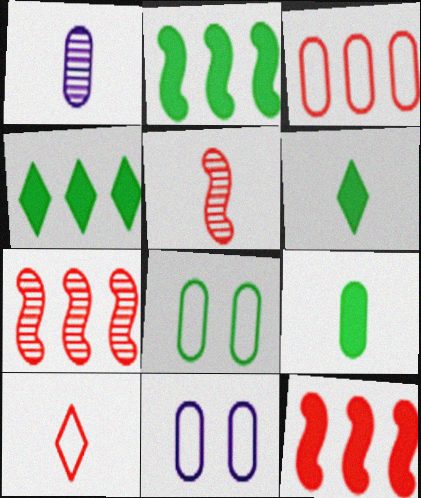[[4, 5, 11], 
[6, 7, 11]]